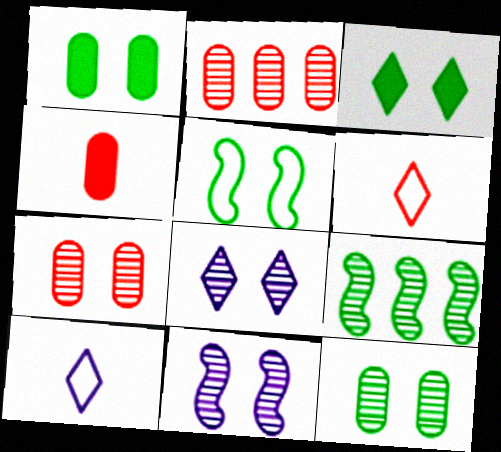[[3, 5, 12]]